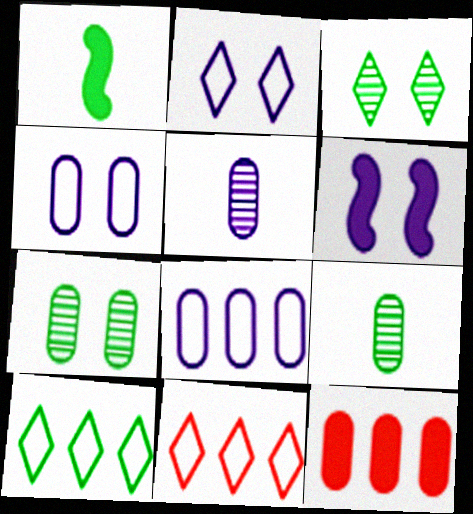[[1, 7, 10], 
[4, 9, 12], 
[6, 9, 11]]